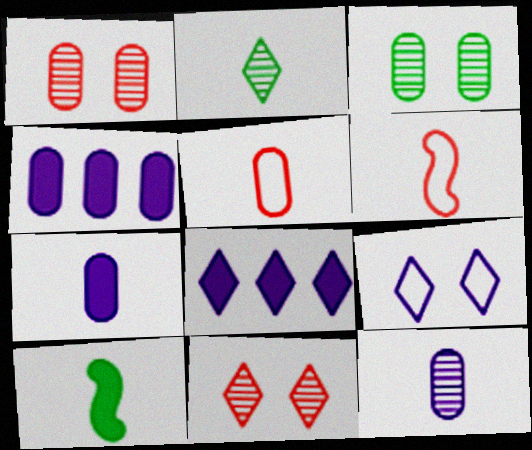[[2, 6, 7], 
[3, 4, 5], 
[3, 6, 8]]